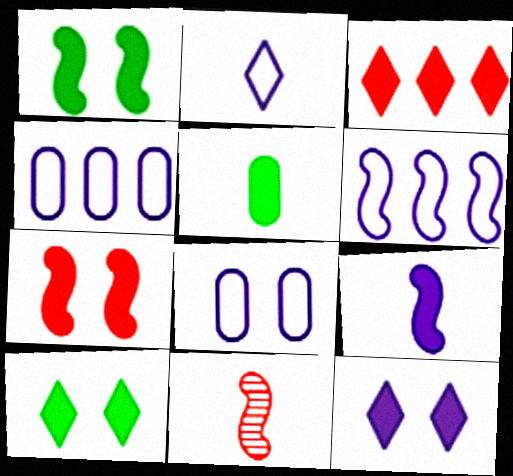[[1, 6, 11], 
[2, 5, 11], 
[2, 6, 8], 
[4, 10, 11]]